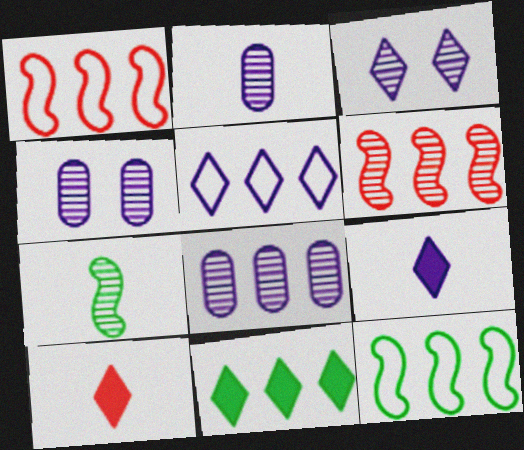[[1, 8, 11], 
[2, 4, 8], 
[3, 5, 9], 
[4, 10, 12]]